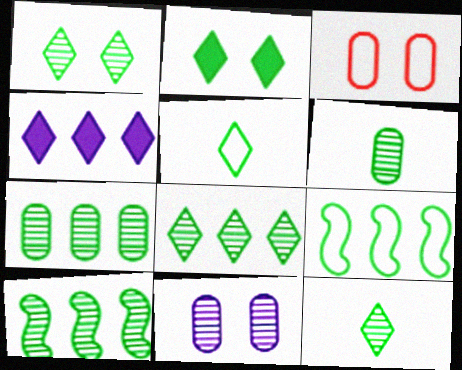[[1, 6, 10], 
[1, 8, 12], 
[2, 5, 8], 
[2, 6, 9], 
[7, 8, 10]]